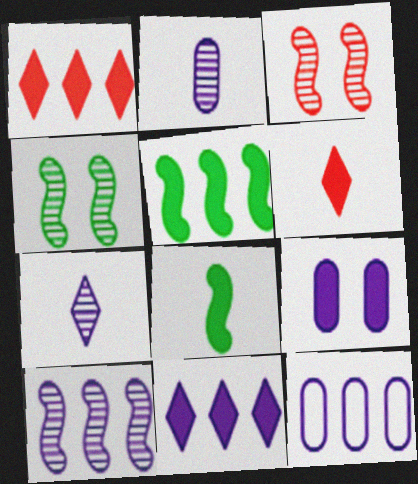[[1, 8, 9], 
[2, 9, 12], 
[4, 6, 12], 
[5, 6, 9], 
[10, 11, 12]]